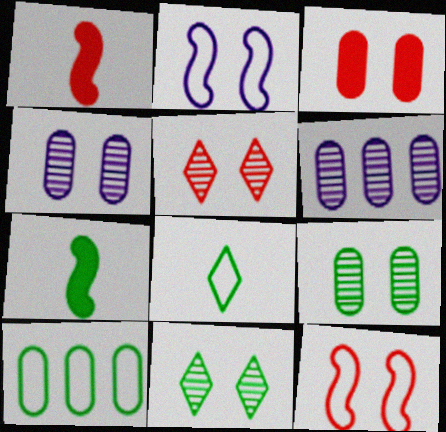[[2, 3, 11], 
[3, 5, 12], 
[7, 10, 11]]